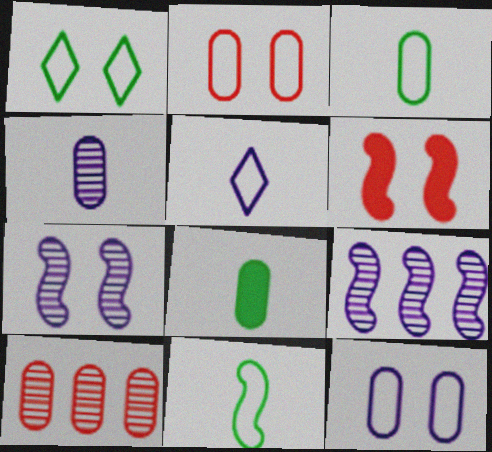[[6, 9, 11], 
[8, 10, 12]]